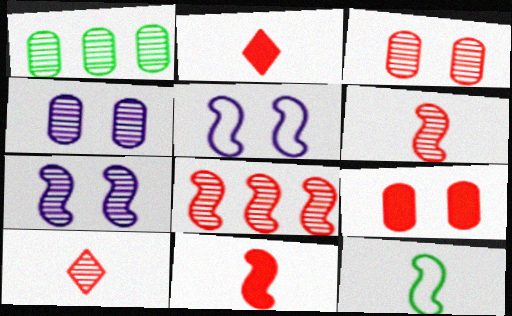[[1, 2, 5], 
[1, 7, 10], 
[3, 8, 10]]